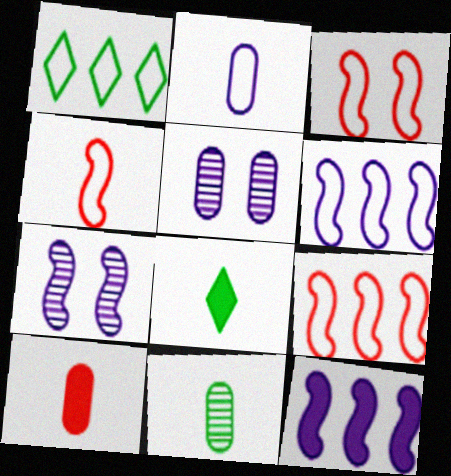[[1, 2, 3], 
[1, 7, 10], 
[2, 10, 11], 
[3, 4, 9], 
[5, 8, 9]]